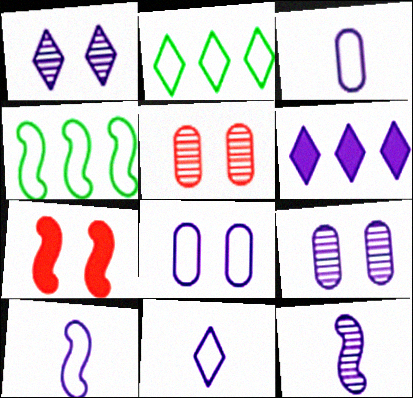[[1, 6, 11], 
[3, 10, 11], 
[4, 7, 12], 
[6, 8, 12], 
[6, 9, 10]]